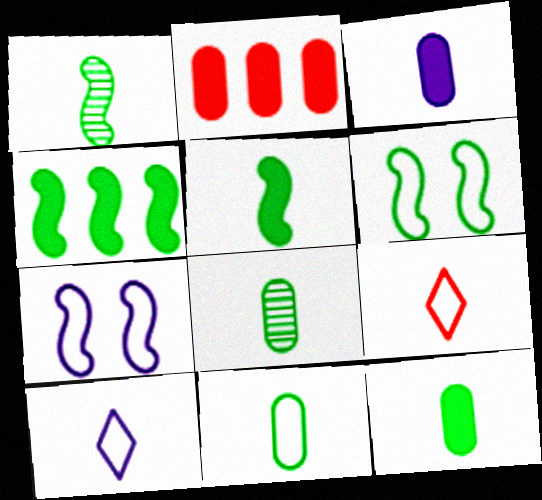[[1, 3, 9], 
[1, 4, 6], 
[8, 11, 12]]